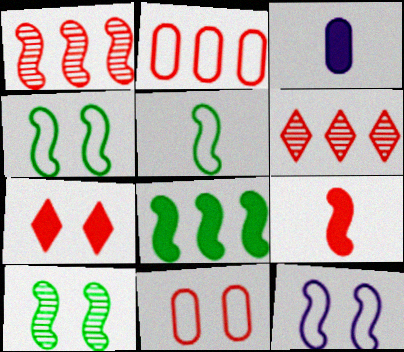[[3, 4, 6], 
[3, 7, 8], 
[5, 8, 10], 
[6, 9, 11]]